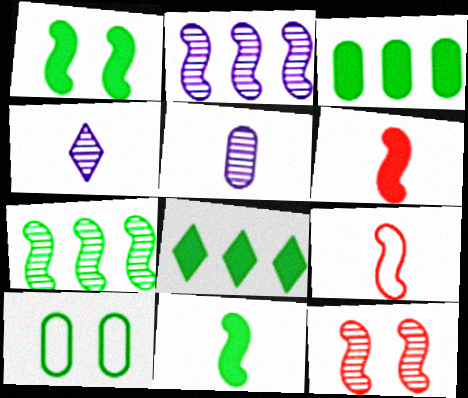[[1, 2, 9]]